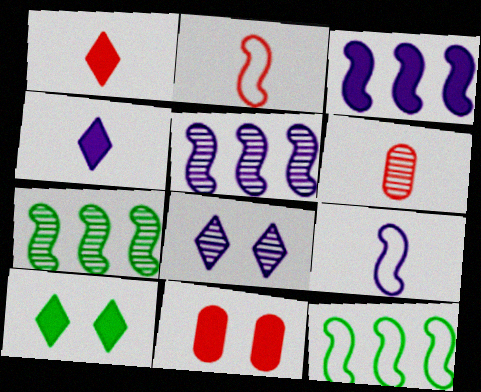[[1, 2, 6], 
[6, 7, 8]]